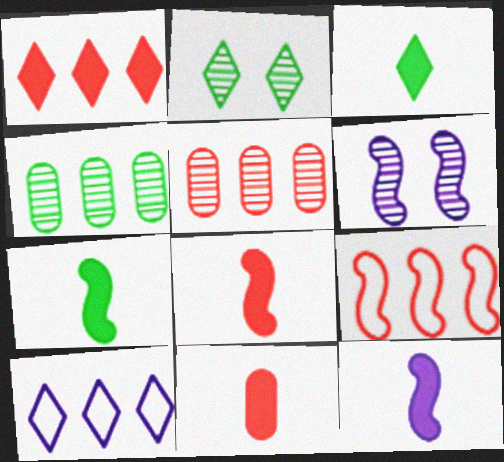[[1, 5, 9], 
[3, 11, 12], 
[6, 7, 9], 
[7, 8, 12]]